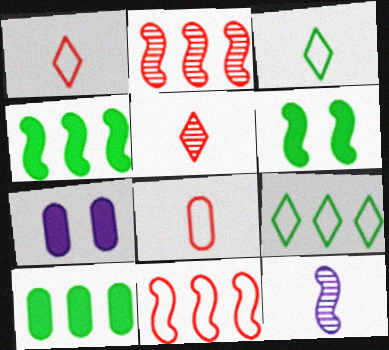[[2, 3, 7], 
[6, 11, 12]]